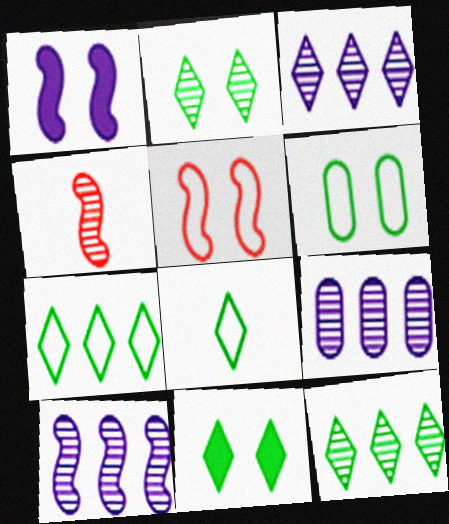[[2, 4, 9], 
[3, 9, 10], 
[8, 11, 12]]